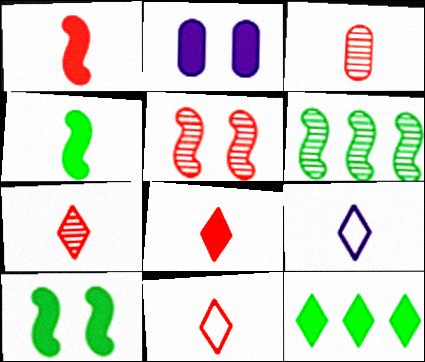[[1, 2, 12], 
[1, 3, 11], 
[2, 6, 11], 
[3, 4, 9], 
[7, 8, 11]]